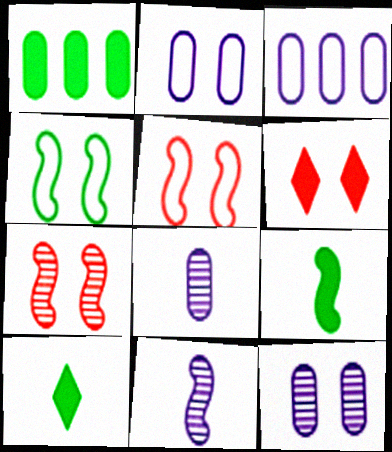[[3, 7, 10], 
[4, 6, 12]]